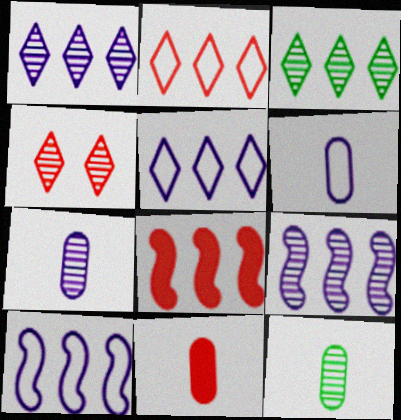[[4, 9, 12], 
[6, 11, 12]]